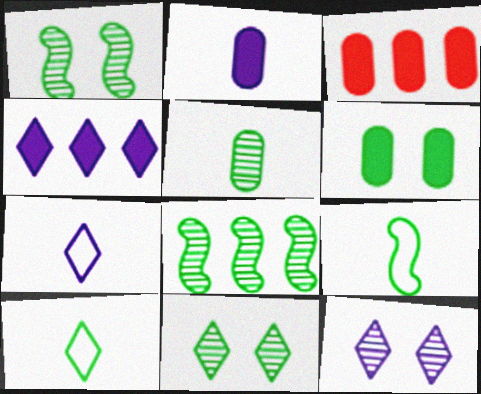[[1, 3, 7], 
[2, 3, 6], 
[3, 9, 12], 
[4, 7, 12], 
[5, 8, 11], 
[6, 8, 10]]